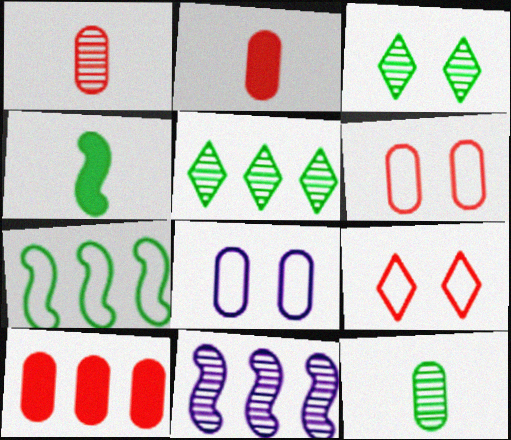[[1, 3, 11], 
[1, 6, 10], 
[8, 10, 12]]